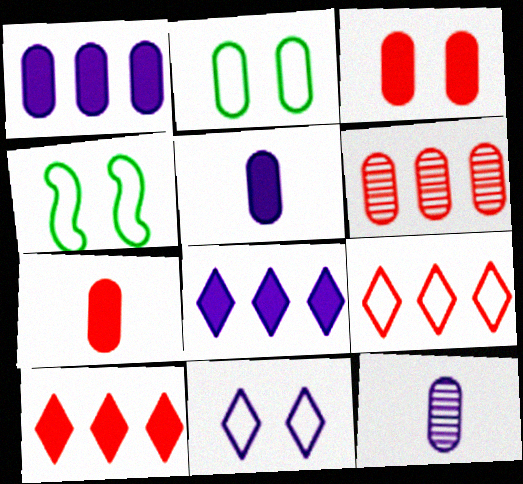[[2, 5, 6], 
[4, 10, 12]]